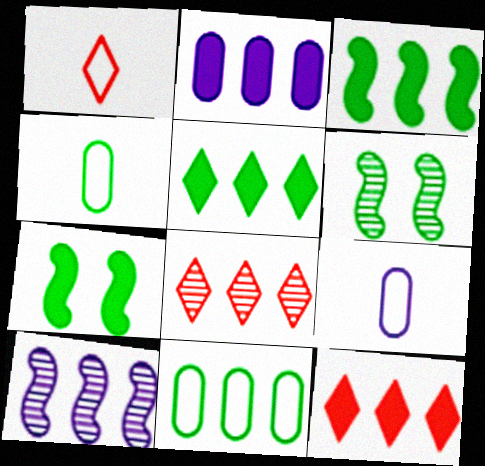[[1, 2, 6], 
[2, 3, 12], 
[4, 5, 6], 
[6, 9, 12], 
[7, 8, 9], 
[10, 11, 12]]